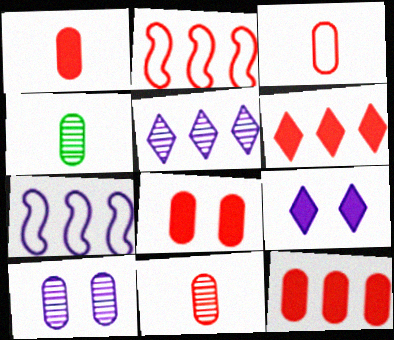[[1, 3, 11], 
[1, 8, 12], 
[2, 4, 9]]